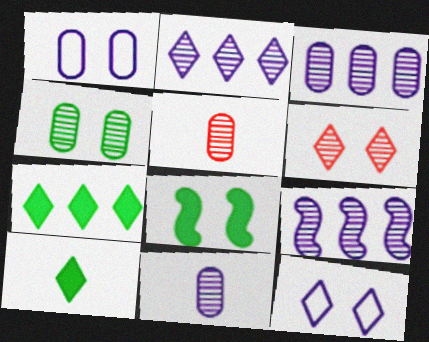[[1, 6, 8], 
[2, 3, 9], 
[3, 4, 5]]